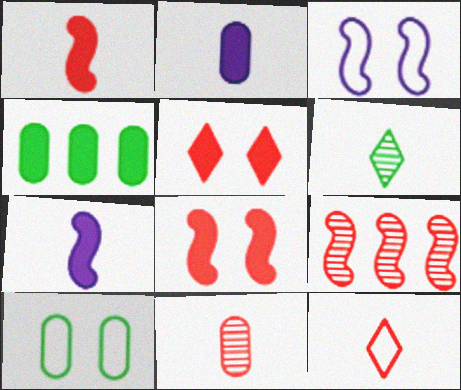[[1, 11, 12], 
[4, 5, 7]]